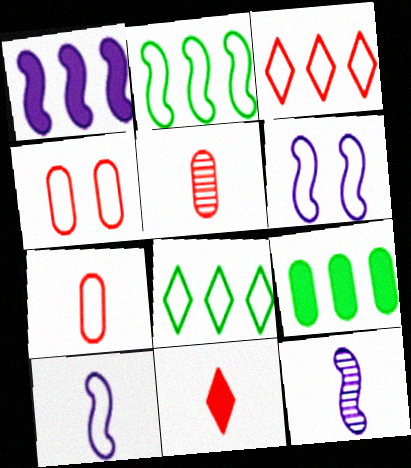[[1, 6, 12], 
[4, 8, 10], 
[6, 7, 8]]